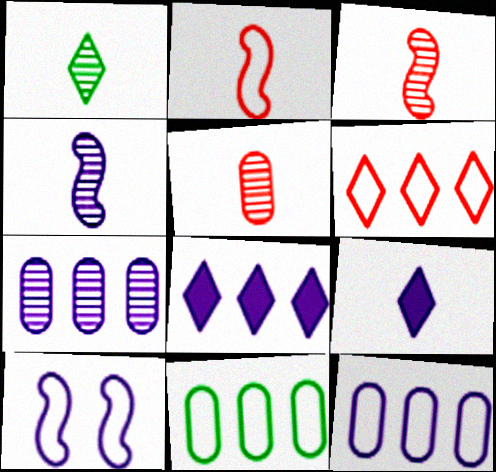[[1, 4, 5], 
[7, 9, 10]]